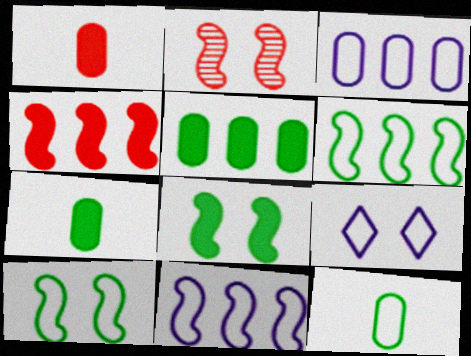[]